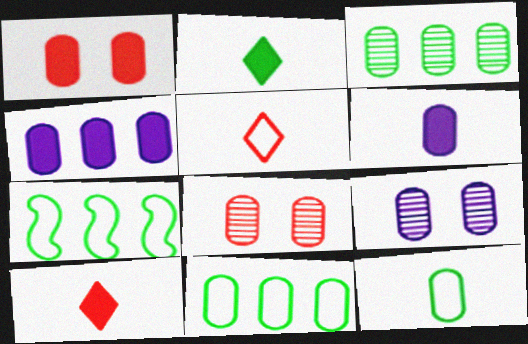[[4, 8, 12], 
[6, 8, 11], 
[7, 9, 10]]